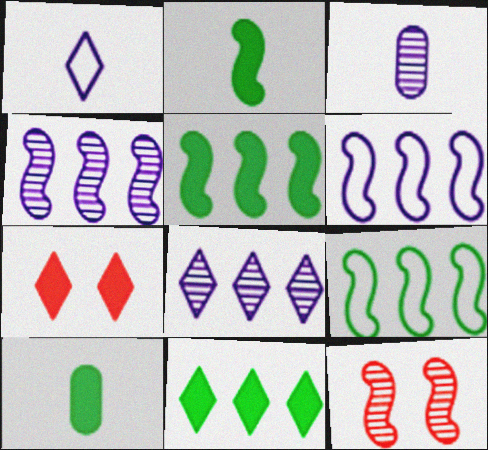[[2, 6, 12], 
[3, 7, 9]]